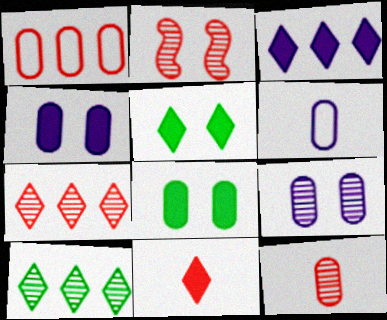[[1, 2, 11], 
[2, 7, 12], 
[3, 5, 11]]